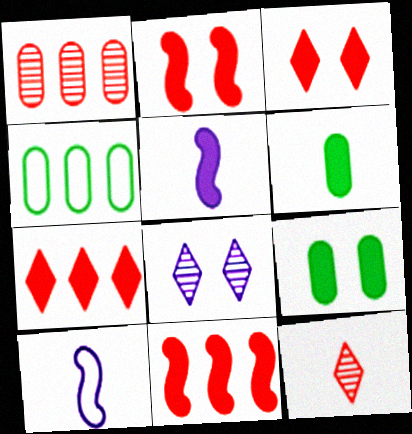[[5, 7, 9], 
[6, 10, 12]]